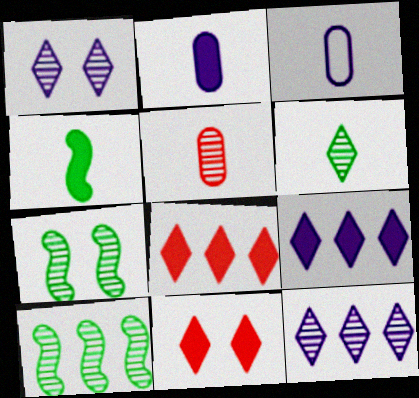[[1, 5, 10], 
[3, 7, 8], 
[3, 10, 11], 
[5, 7, 12]]